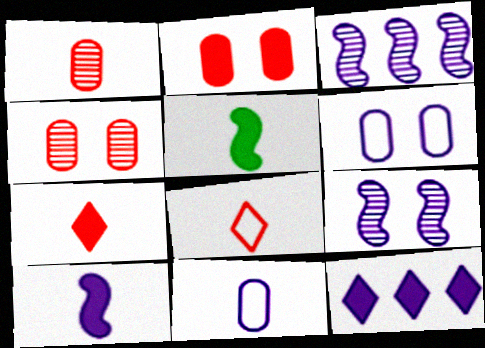[[2, 5, 12], 
[9, 11, 12]]